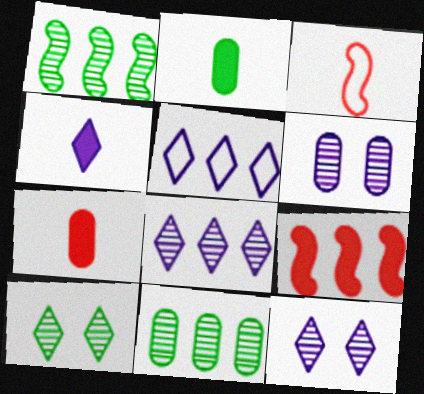[[4, 5, 12], 
[5, 9, 11]]